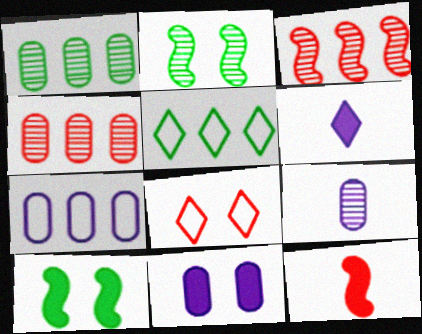[[2, 8, 11], 
[4, 8, 12], 
[7, 9, 11]]